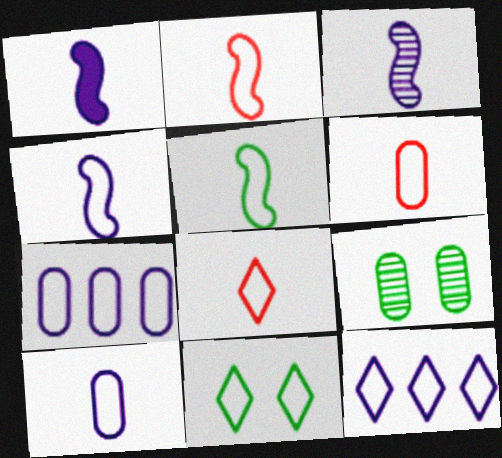[[1, 3, 4], 
[2, 4, 5], 
[2, 6, 8], 
[2, 7, 11], 
[5, 8, 10], 
[8, 11, 12]]